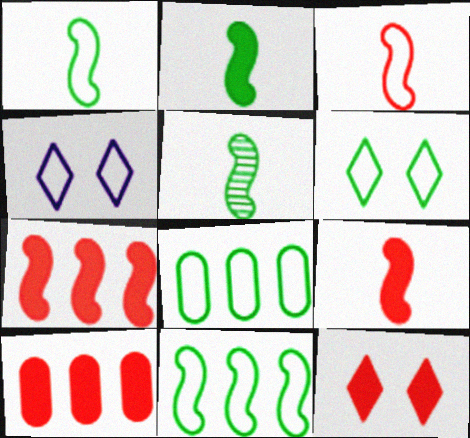[[1, 2, 5], 
[1, 6, 8], 
[3, 4, 8], 
[4, 5, 10], 
[9, 10, 12]]